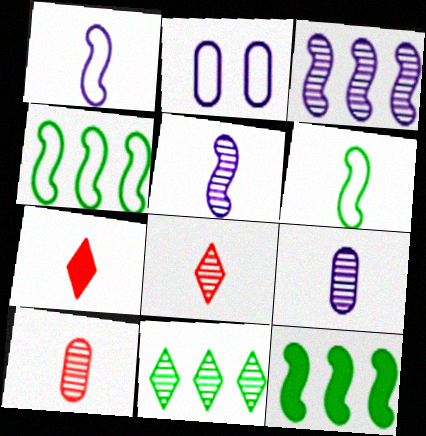[[2, 8, 12], 
[6, 7, 9]]